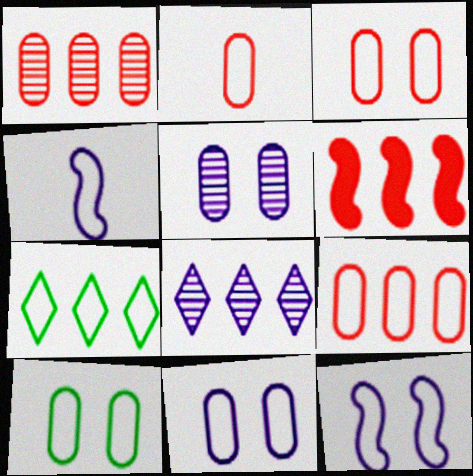[[2, 3, 9], 
[2, 7, 12], 
[3, 4, 7], 
[3, 10, 11]]